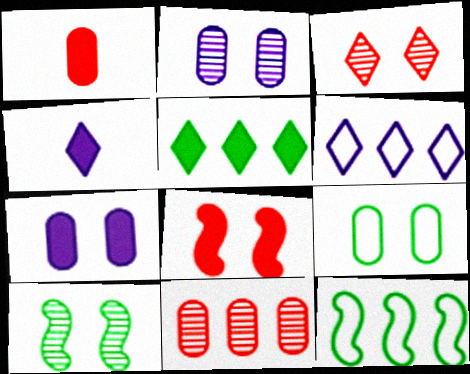[[1, 6, 10], 
[2, 3, 10]]